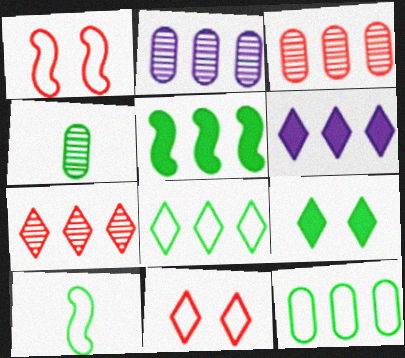[[1, 4, 6], 
[6, 7, 8]]